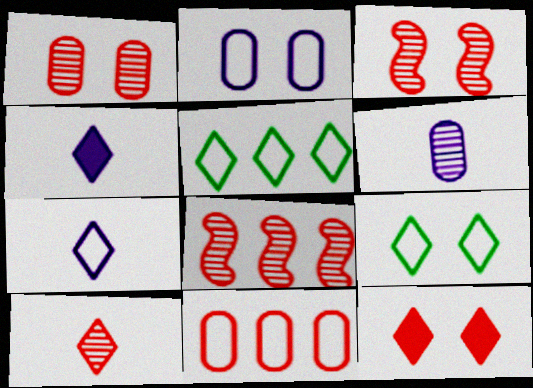[[1, 8, 10]]